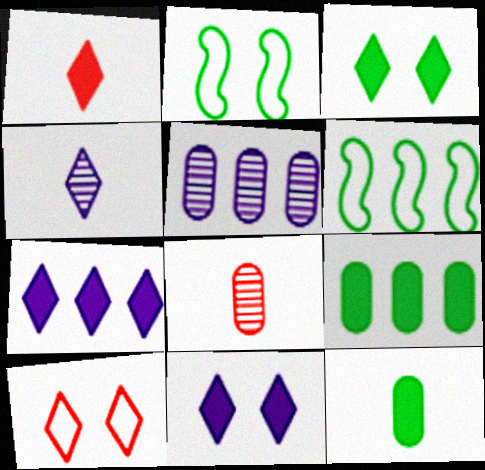[[1, 2, 5], 
[1, 3, 7], 
[2, 7, 8], 
[6, 8, 11]]